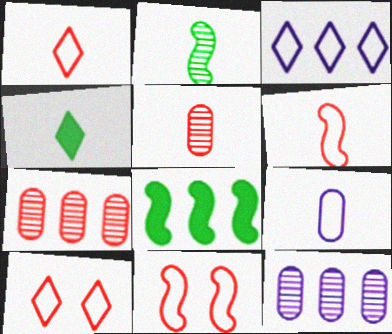[[3, 7, 8], 
[4, 11, 12]]